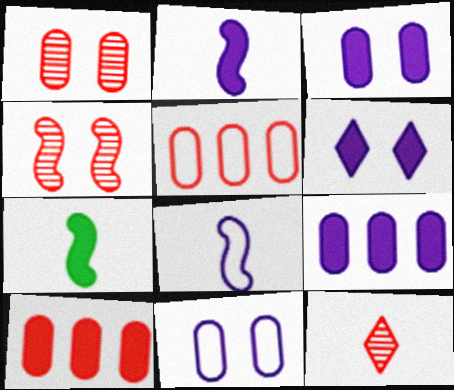[[2, 6, 9], 
[6, 7, 10]]